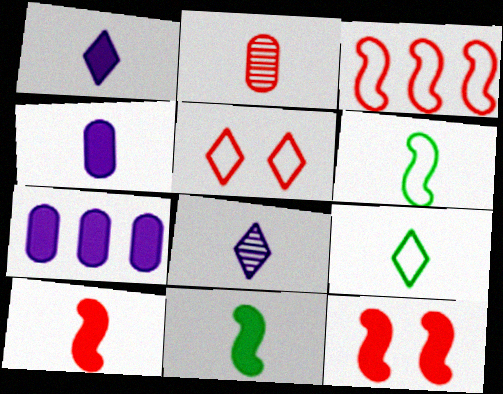[[1, 2, 6]]